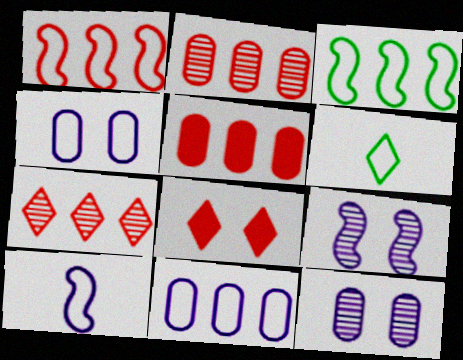[[1, 4, 6], 
[1, 5, 7], 
[5, 6, 9]]